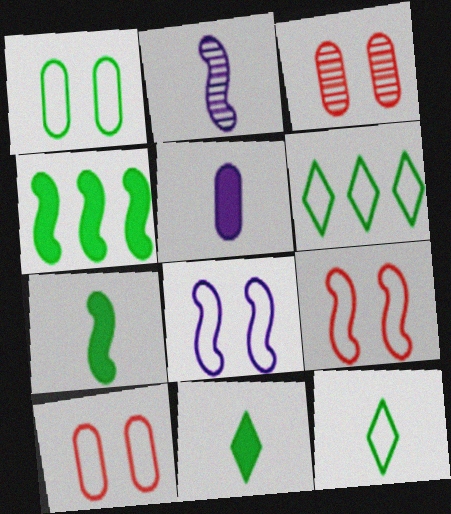[[2, 4, 9]]